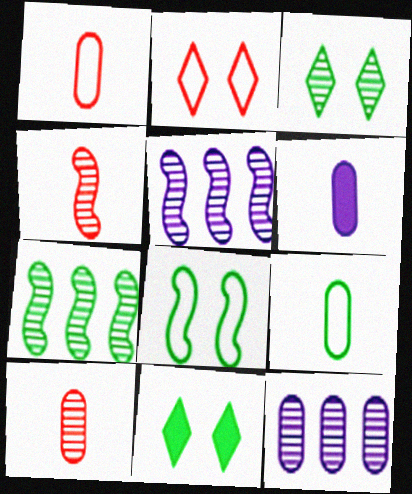[[1, 5, 11], 
[2, 6, 7], 
[3, 4, 12], 
[3, 5, 10], 
[6, 9, 10], 
[7, 9, 11]]